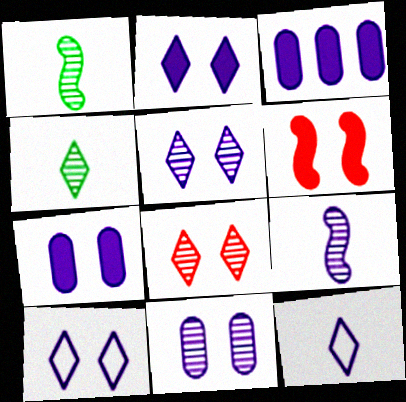[[2, 5, 10], 
[3, 9, 10]]